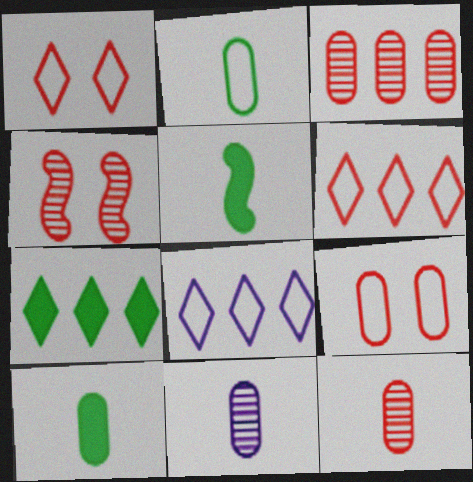[[4, 8, 10]]